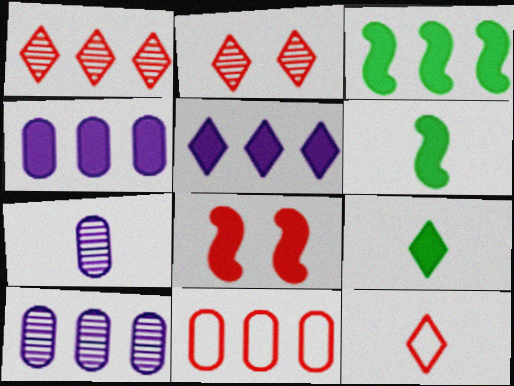[[4, 8, 9], 
[6, 7, 12]]